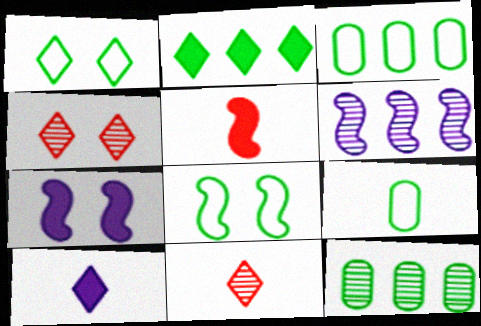[[3, 7, 11], 
[5, 6, 8]]